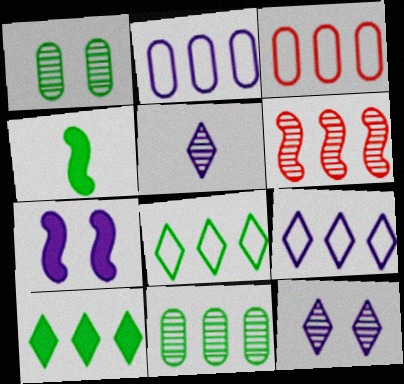[[1, 4, 8], 
[1, 5, 6], 
[2, 5, 7], 
[2, 6, 10], 
[3, 4, 12]]